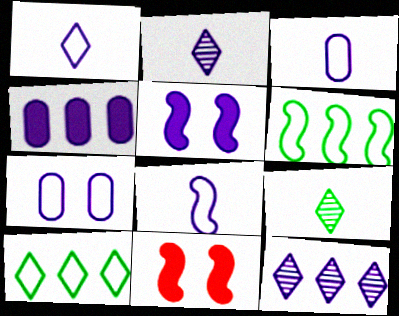[[1, 3, 8], 
[3, 5, 12]]